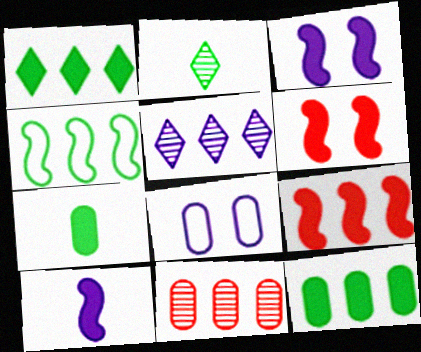[[2, 8, 9], 
[5, 8, 10], 
[7, 8, 11]]